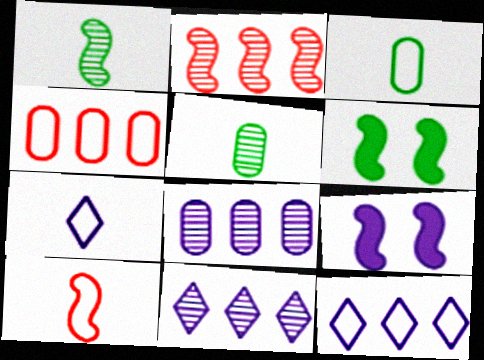[[3, 7, 10], 
[7, 8, 9]]